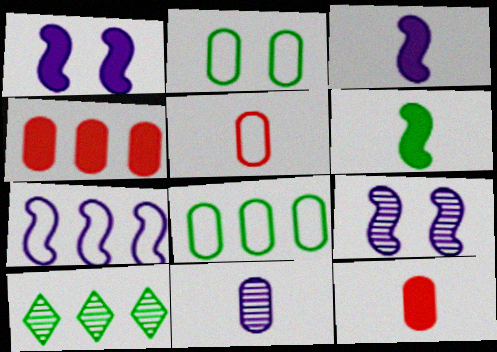[[1, 5, 10], 
[2, 4, 11], 
[2, 6, 10], 
[3, 7, 9], 
[4, 7, 10]]